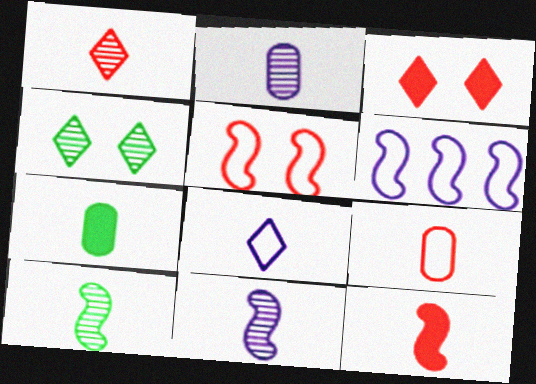[[1, 2, 10], 
[1, 9, 12], 
[2, 7, 9]]